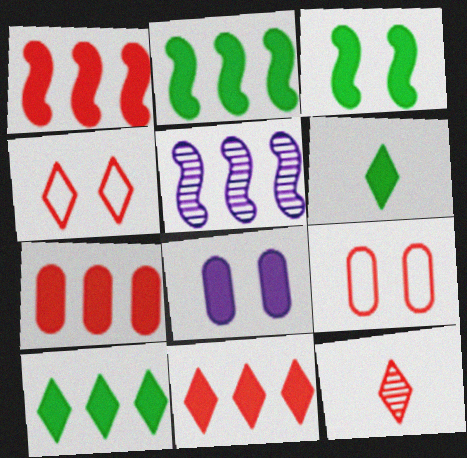[[1, 6, 8], 
[1, 7, 11], 
[1, 9, 12], 
[4, 11, 12], 
[5, 6, 9]]